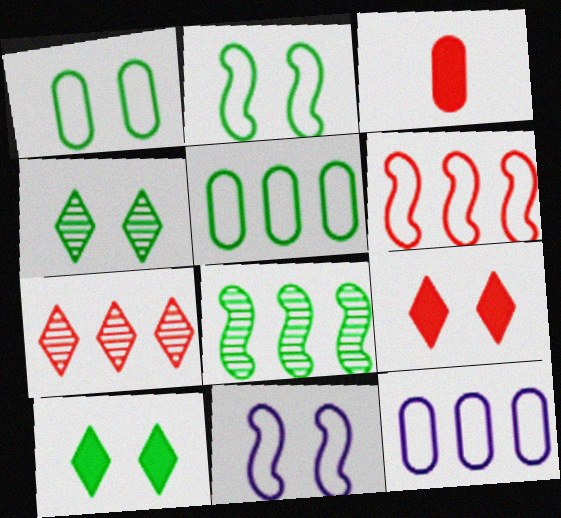[]